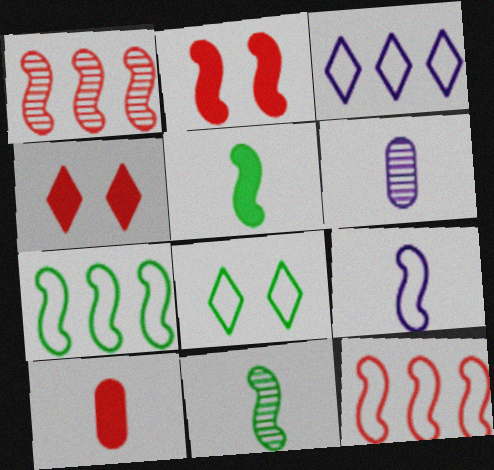[[4, 6, 7]]